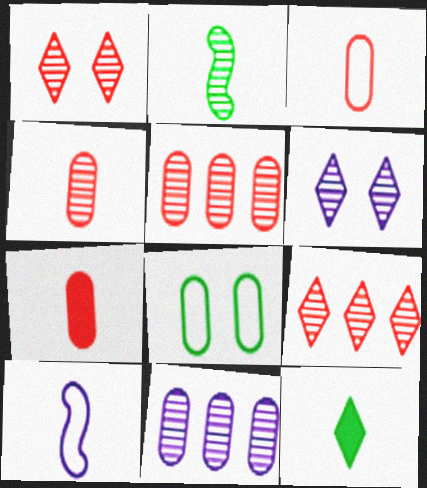[[1, 2, 11], 
[2, 5, 6], 
[3, 4, 7], 
[4, 10, 12], 
[7, 8, 11]]